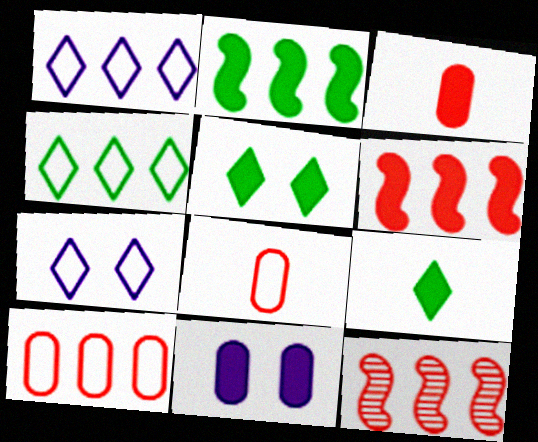[[6, 9, 11]]